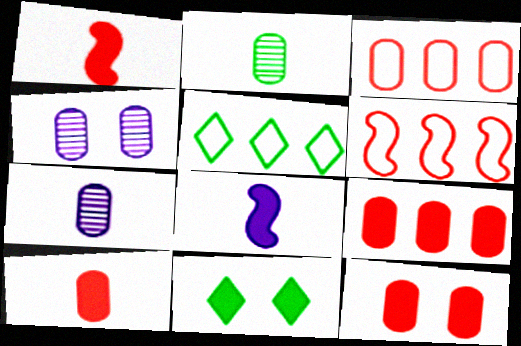[[1, 4, 5], 
[6, 7, 11], 
[8, 9, 11], 
[9, 10, 12]]